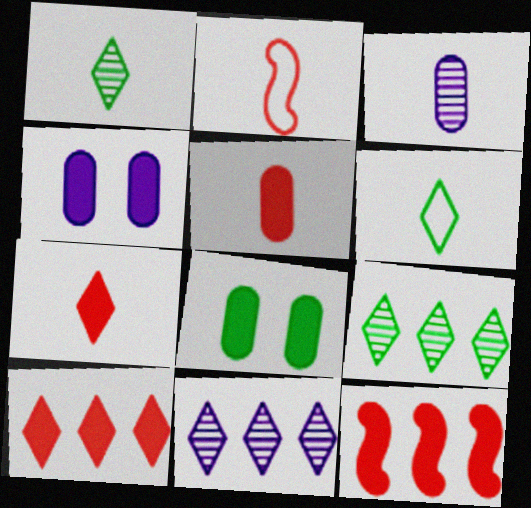[[2, 4, 9], 
[2, 8, 11]]